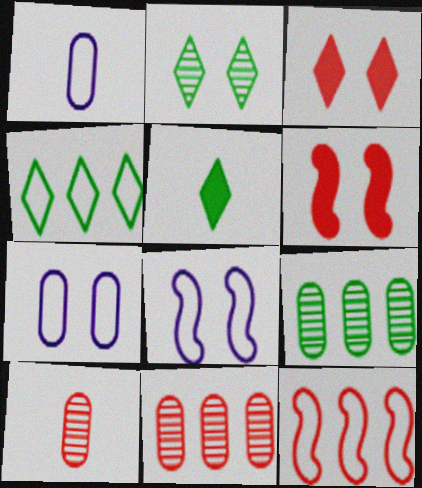[[2, 4, 5], 
[2, 6, 7], 
[3, 10, 12], 
[5, 8, 11]]